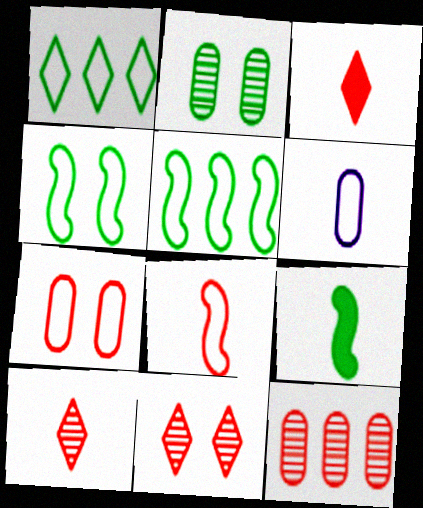[[1, 2, 9], 
[6, 9, 10]]